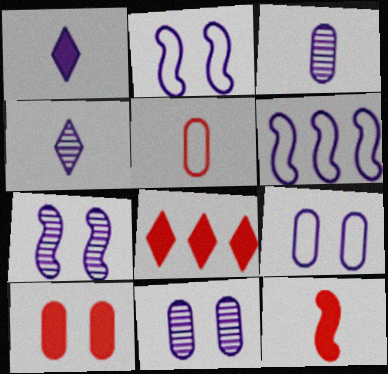[[1, 6, 11], 
[8, 10, 12]]